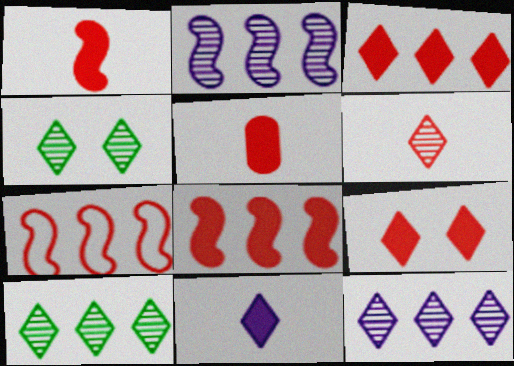[[4, 6, 12], 
[5, 8, 9]]